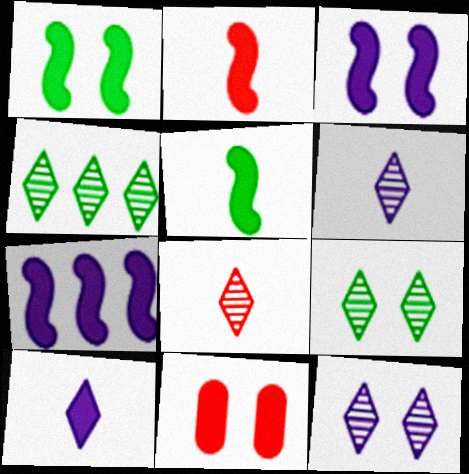[[1, 2, 7], 
[4, 8, 12]]